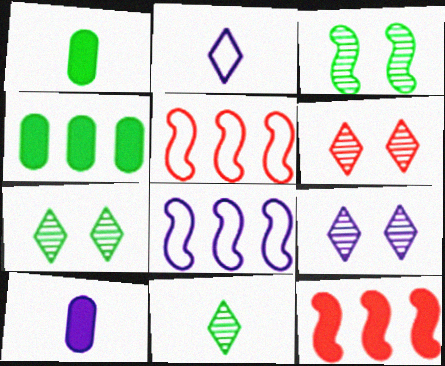[[1, 5, 9], 
[1, 6, 8], 
[5, 7, 10], 
[6, 7, 9], 
[8, 9, 10]]